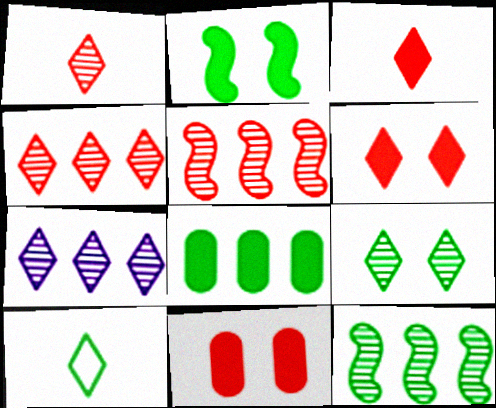[[1, 7, 9], 
[6, 7, 10]]